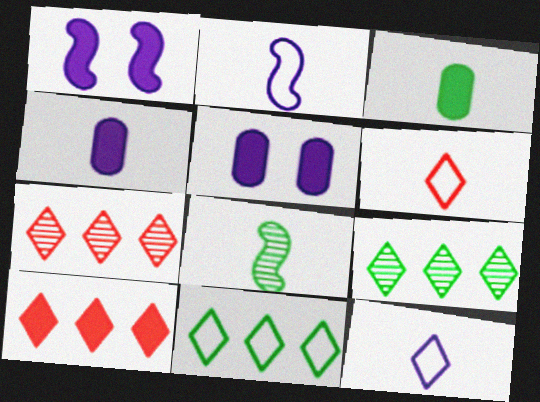[[1, 3, 10], 
[4, 6, 8]]